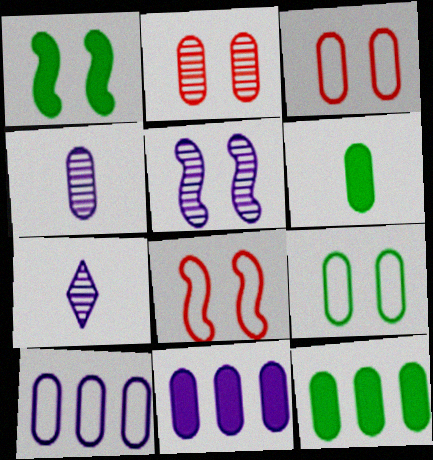[[1, 5, 8], 
[2, 6, 10], 
[3, 4, 12], 
[7, 8, 12]]